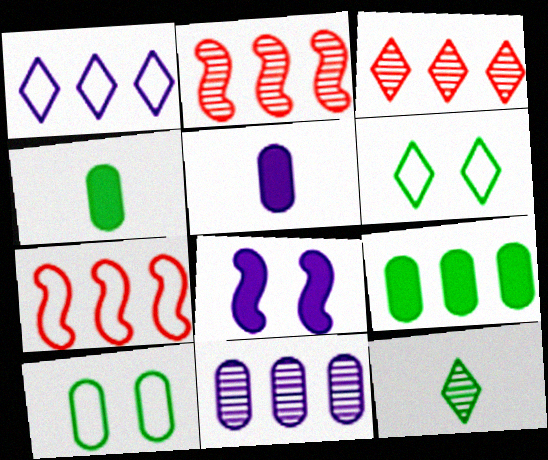[[1, 2, 9], 
[2, 5, 6]]